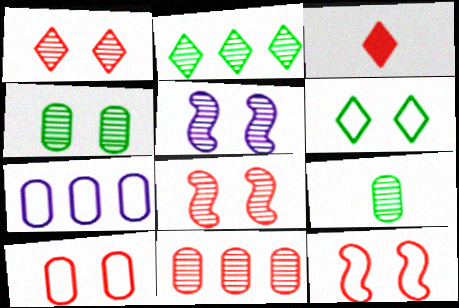[[1, 4, 5], 
[3, 11, 12]]